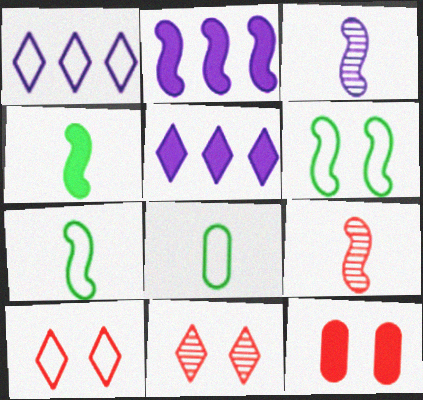[[2, 6, 9], 
[2, 8, 11], 
[4, 5, 12]]